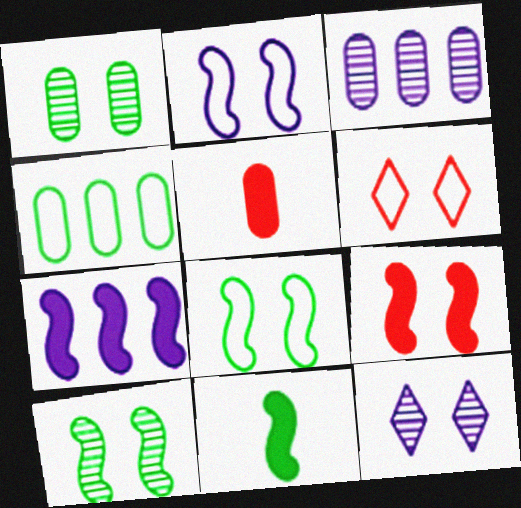[[2, 9, 10], 
[3, 6, 11], 
[7, 9, 11]]